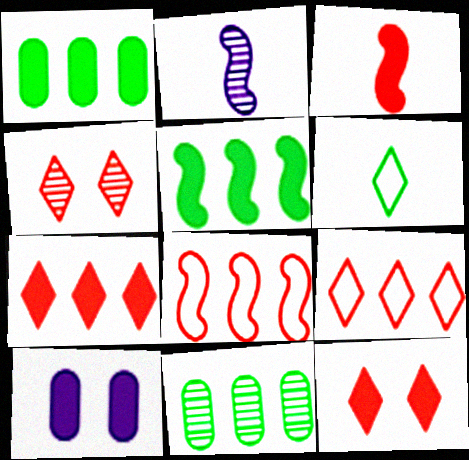[[2, 4, 11]]